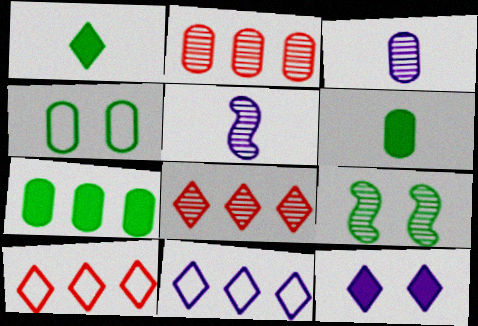[[3, 8, 9]]